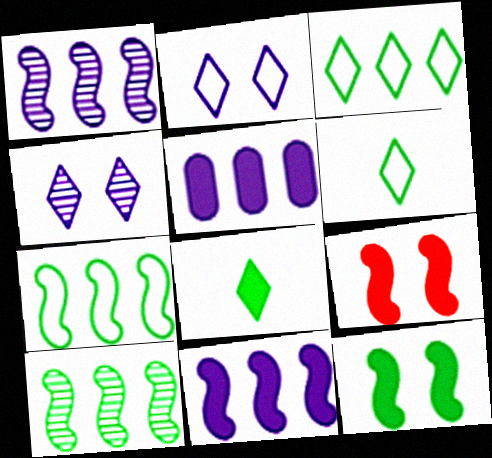[[5, 8, 9]]